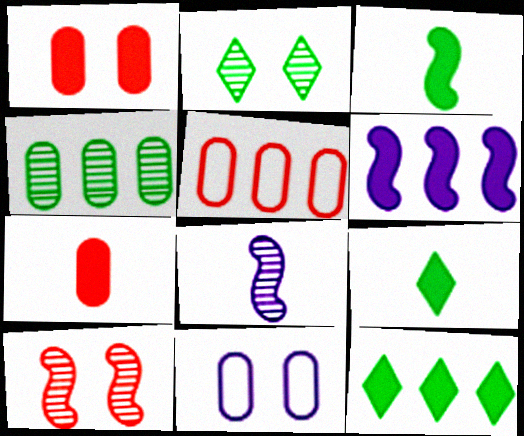[[1, 6, 9], 
[4, 7, 11]]